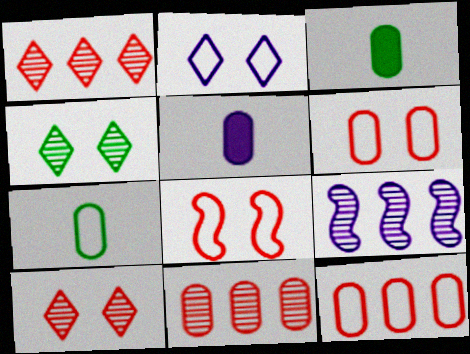[[2, 5, 9]]